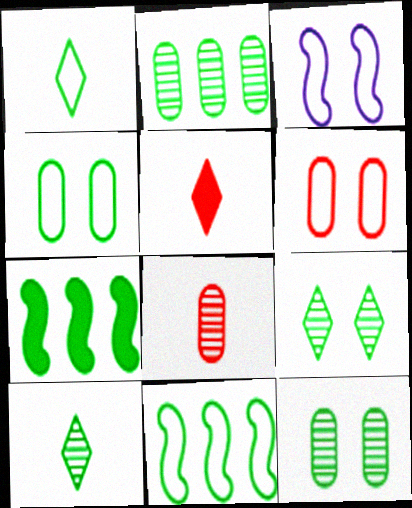[[1, 4, 11], 
[1, 7, 12], 
[2, 3, 5], 
[4, 7, 10]]